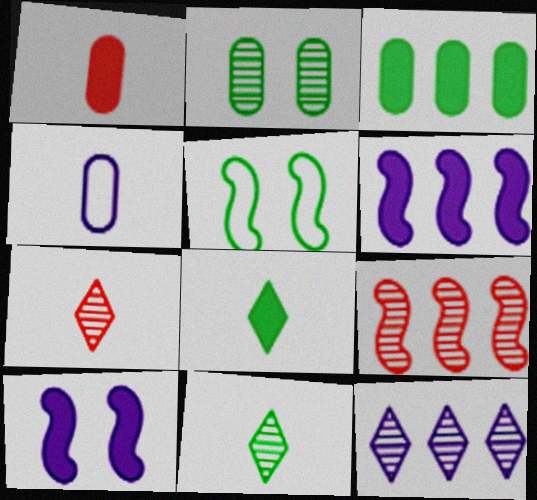[[1, 5, 12], 
[3, 5, 11], 
[4, 10, 12]]